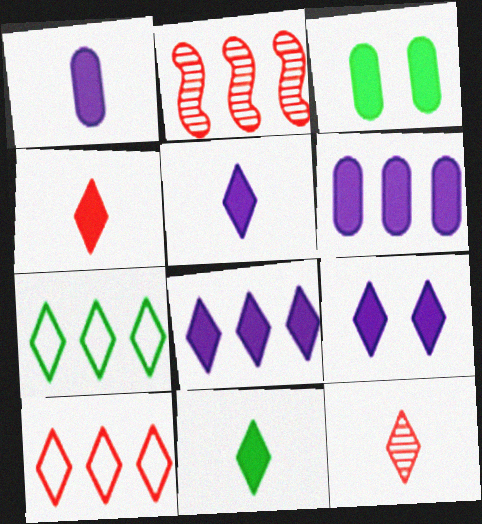[[2, 6, 7], 
[4, 5, 11], 
[5, 8, 9], 
[7, 9, 12]]